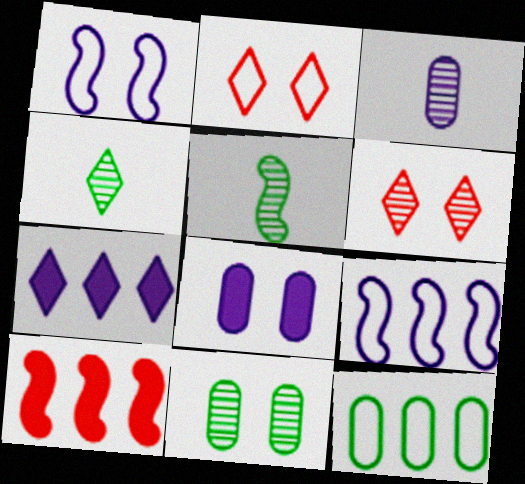[[1, 3, 7], 
[1, 5, 10], 
[2, 4, 7]]